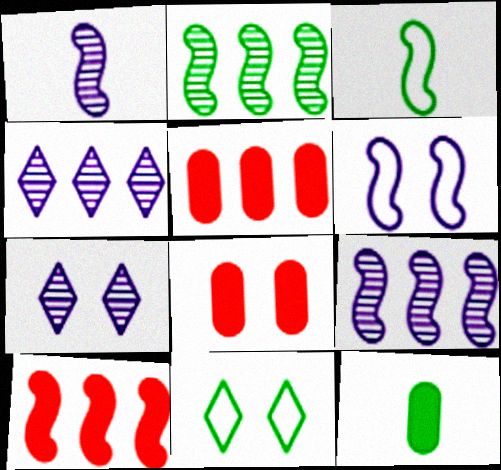[[1, 5, 11], 
[2, 11, 12], 
[3, 4, 8], 
[3, 5, 7]]